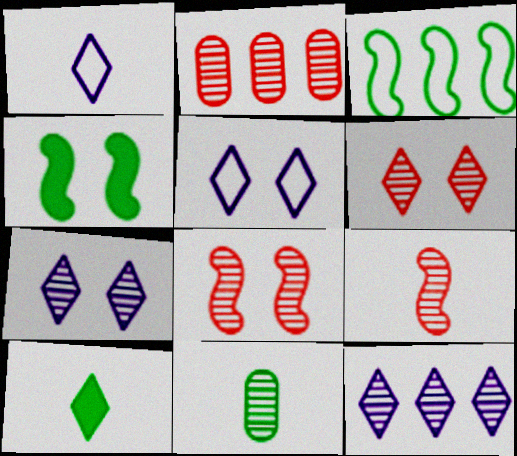[[1, 2, 4], 
[2, 6, 9], 
[8, 11, 12]]